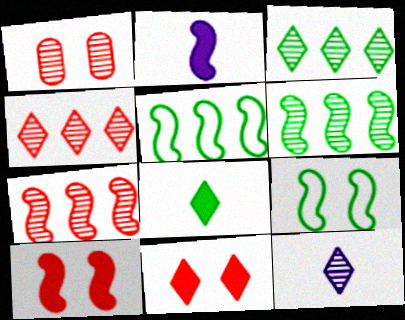[[1, 6, 12], 
[2, 7, 9]]